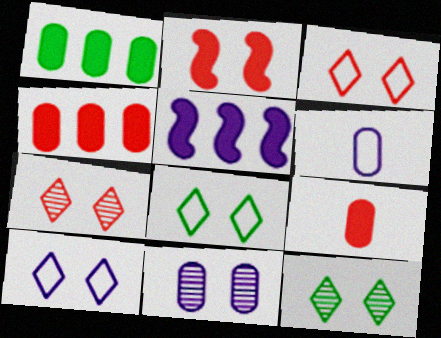[[2, 8, 11], 
[3, 8, 10]]